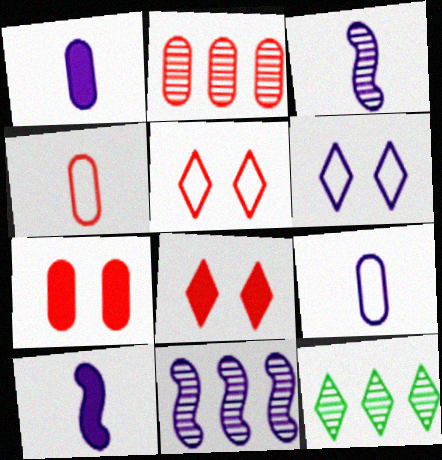[[1, 6, 11], 
[2, 4, 7], 
[2, 11, 12]]